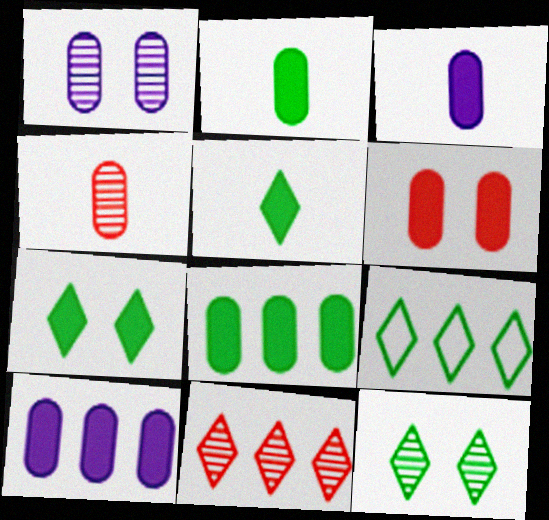[[2, 6, 10], 
[3, 6, 8], 
[5, 9, 12]]